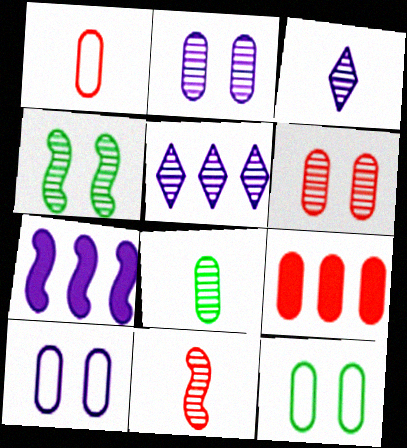[[1, 6, 9], 
[3, 7, 10], 
[3, 8, 11], 
[8, 9, 10]]